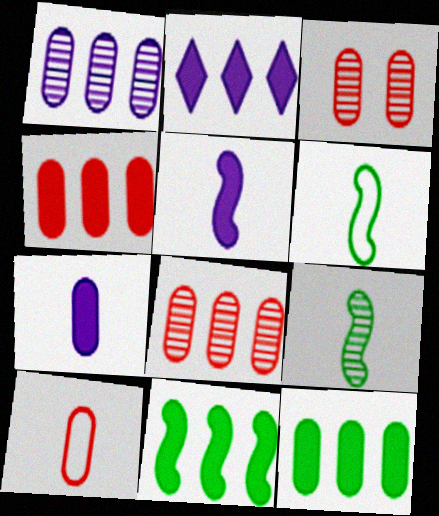[[2, 3, 6], 
[2, 4, 11], 
[3, 4, 10]]